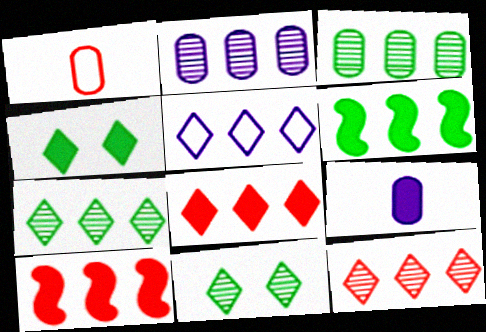[[3, 5, 10], 
[4, 9, 10], 
[5, 7, 8]]